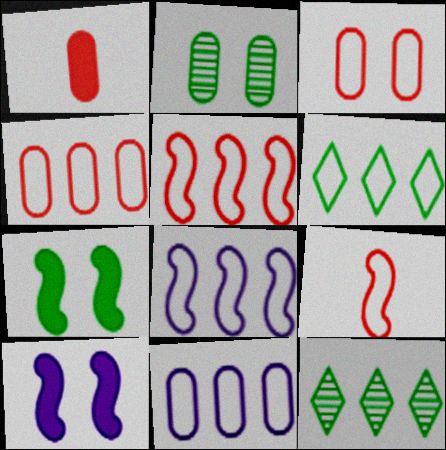[[1, 2, 11], 
[4, 6, 8], 
[5, 6, 11]]